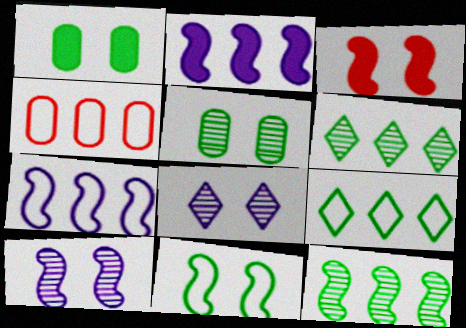[[2, 4, 6], 
[3, 10, 11], 
[4, 7, 9]]